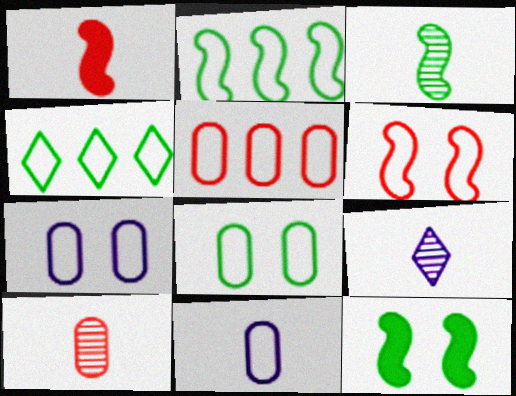[[2, 3, 12], 
[3, 9, 10], 
[4, 6, 11], 
[5, 8, 11], 
[5, 9, 12]]